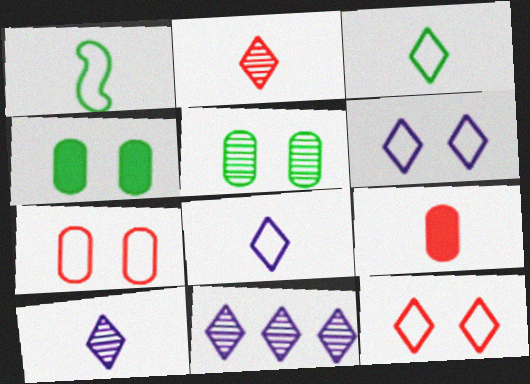[[1, 9, 10]]